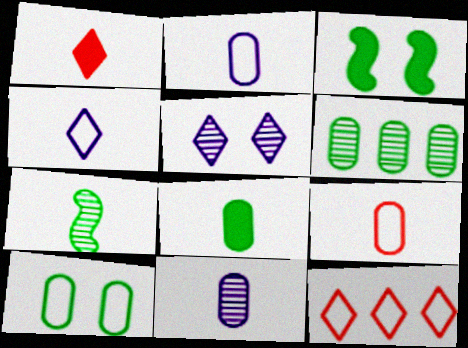[[1, 2, 7], 
[3, 11, 12], 
[6, 8, 10], 
[8, 9, 11]]